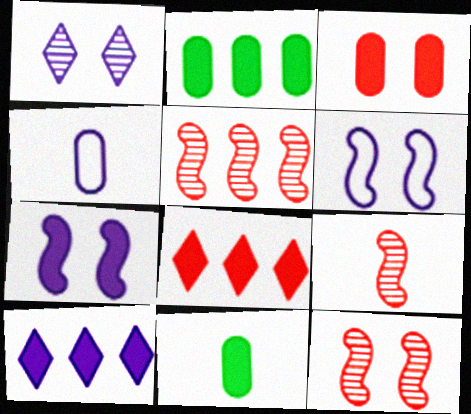[[5, 9, 12], 
[7, 8, 11]]